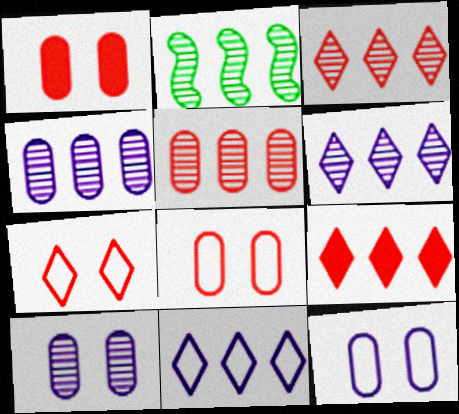[[2, 3, 4], 
[2, 5, 6]]